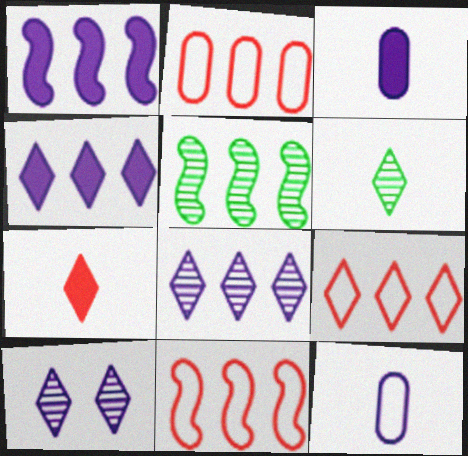[[1, 5, 11], 
[1, 10, 12], 
[2, 4, 5], 
[2, 9, 11]]